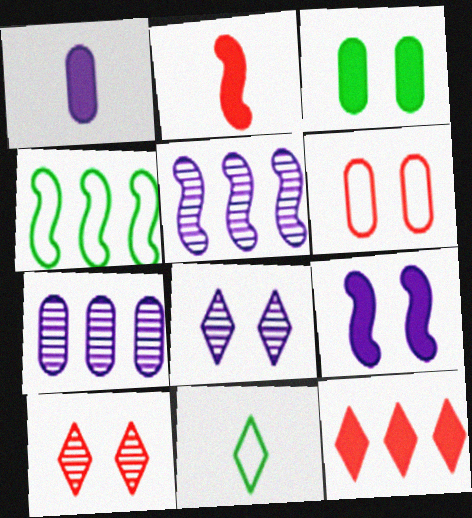[[1, 4, 10], 
[4, 7, 12], 
[8, 11, 12]]